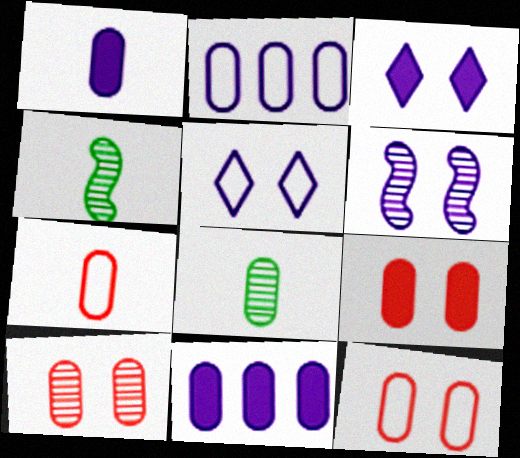[[1, 7, 8], 
[2, 8, 9], 
[8, 11, 12], 
[9, 10, 12]]